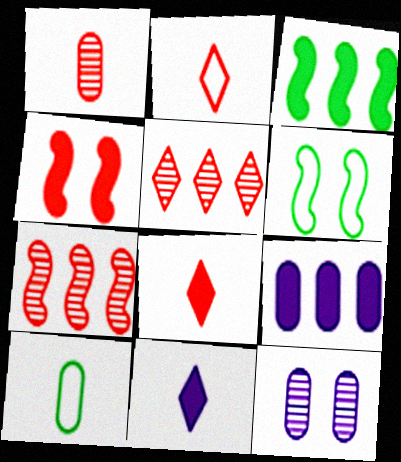[[2, 3, 12]]